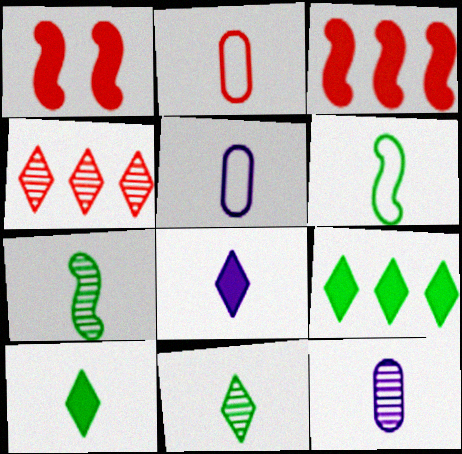[[1, 2, 4], 
[2, 7, 8]]